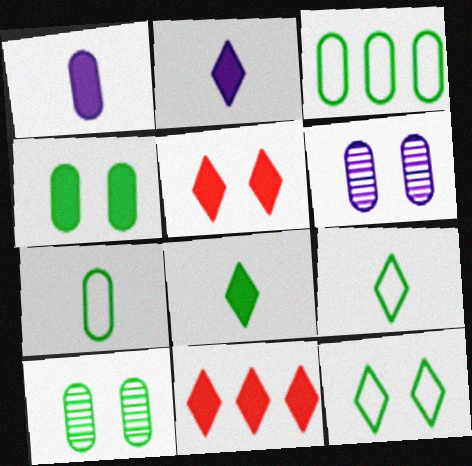[]